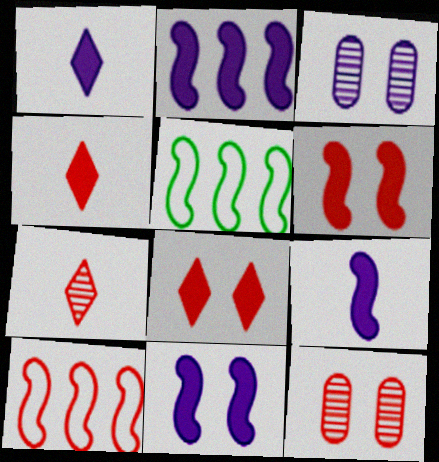[[1, 5, 12], 
[2, 9, 11], 
[3, 4, 5], 
[4, 10, 12]]